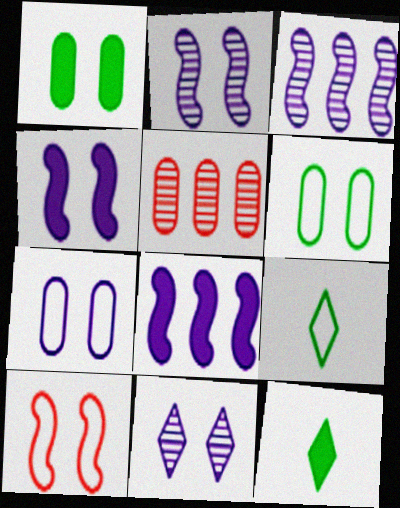[[1, 10, 11], 
[4, 5, 9], 
[4, 7, 11]]